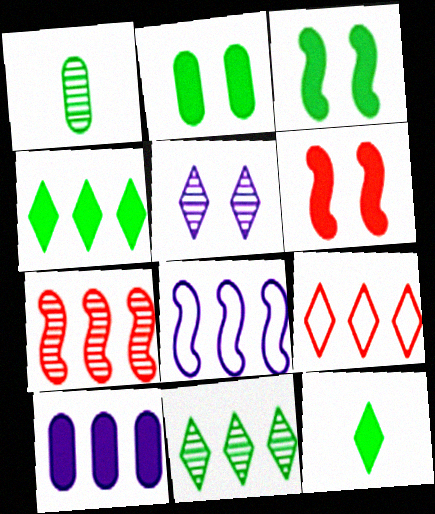[[1, 5, 7], 
[5, 9, 12], 
[6, 10, 12]]